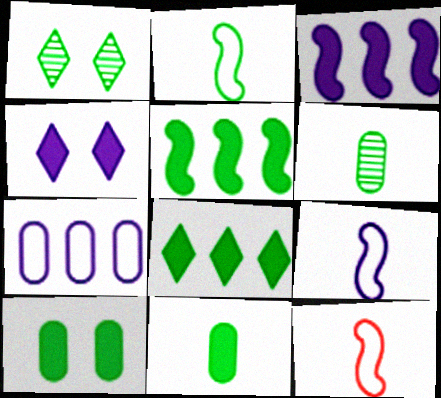[[2, 9, 12]]